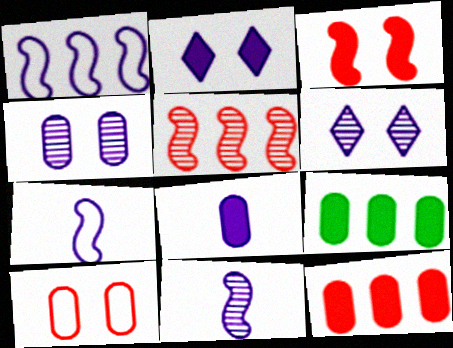[[1, 6, 8]]